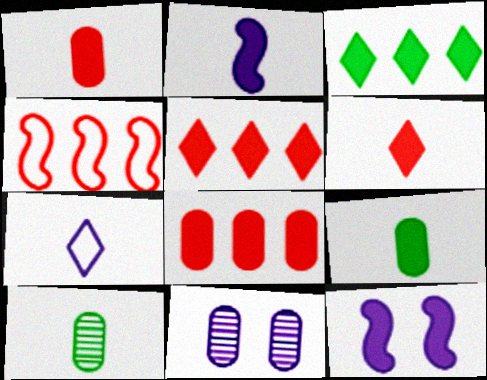[[1, 3, 12], 
[2, 6, 9], 
[5, 9, 12]]